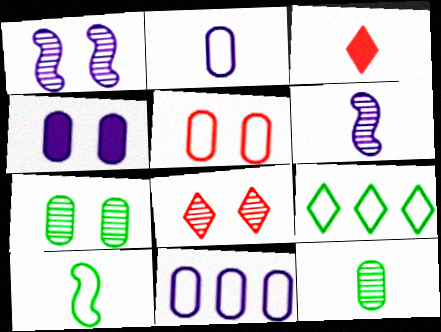[[1, 7, 8], 
[4, 5, 7]]